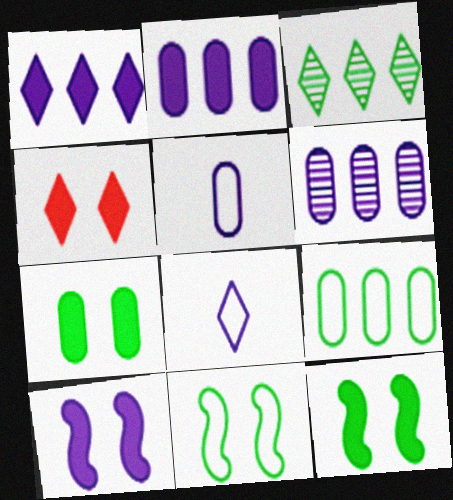[[3, 4, 8], 
[4, 7, 10], 
[6, 8, 10]]